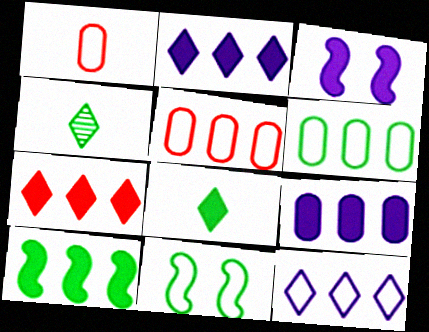[[1, 11, 12], 
[3, 4, 5], 
[7, 9, 10]]